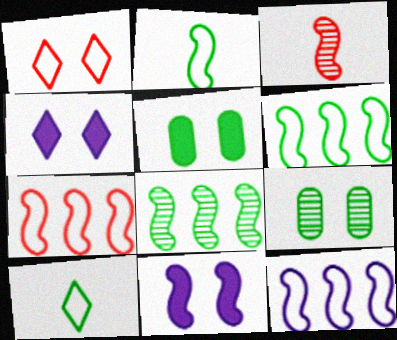[[1, 9, 11], 
[3, 6, 11], 
[5, 8, 10], 
[6, 7, 12]]